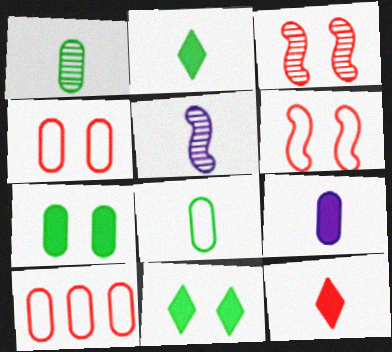[[3, 10, 12], 
[5, 8, 12], 
[5, 10, 11]]